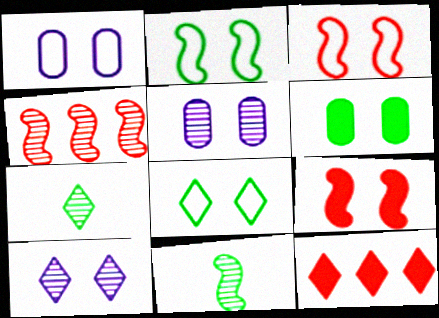[[1, 3, 8], 
[1, 11, 12], 
[3, 6, 10], 
[4, 5, 7], 
[5, 8, 9]]